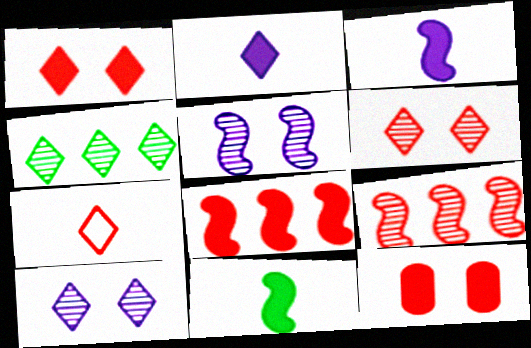[[7, 9, 12]]